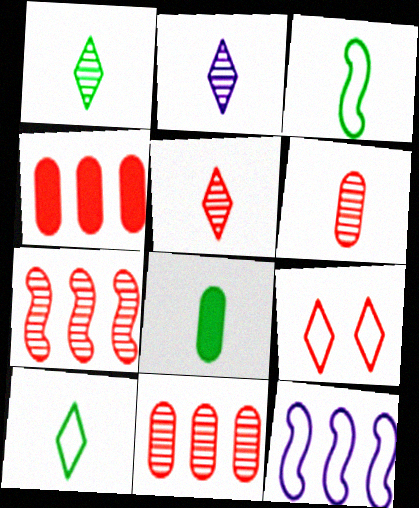[[1, 2, 5], 
[1, 3, 8]]